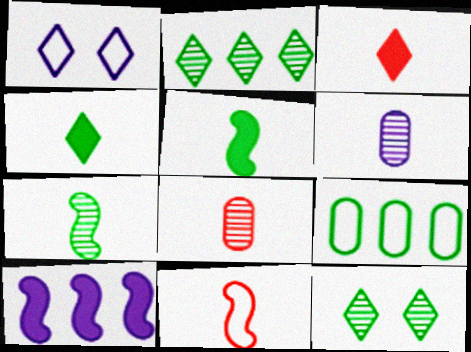[[1, 2, 3], 
[1, 6, 10], 
[1, 9, 11], 
[3, 8, 11], 
[4, 6, 11], 
[5, 9, 12]]